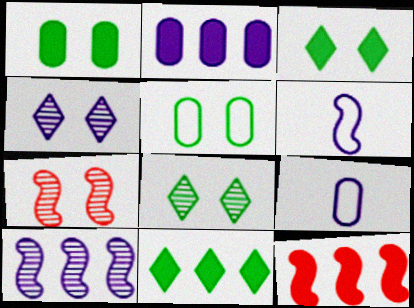[[2, 4, 6], 
[2, 11, 12], 
[7, 9, 11], 
[8, 9, 12]]